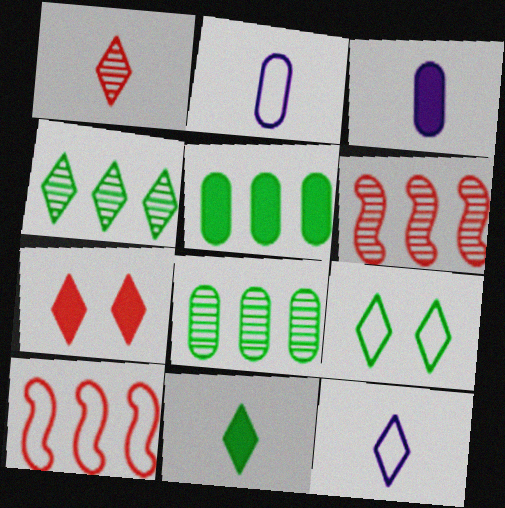[[1, 11, 12], 
[2, 9, 10], 
[3, 6, 9], 
[4, 7, 12], 
[4, 9, 11]]